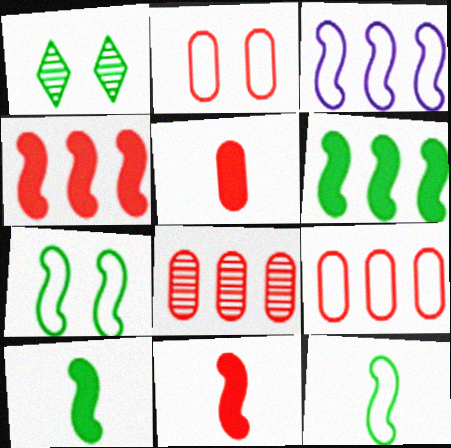[[1, 3, 5], 
[2, 5, 8]]